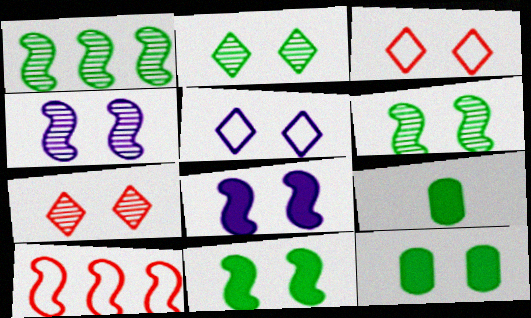[[3, 4, 12]]